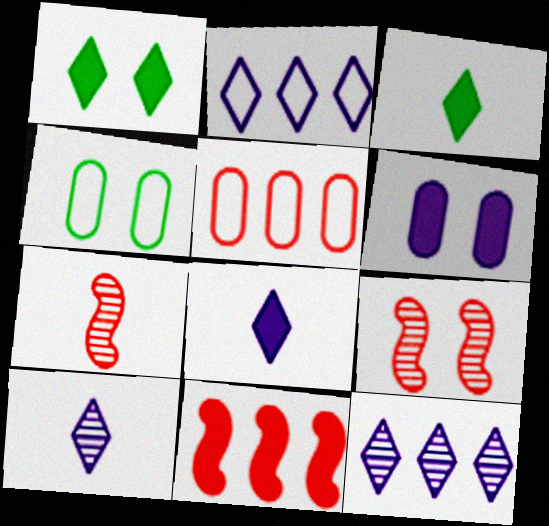[[3, 6, 11], 
[4, 10, 11]]